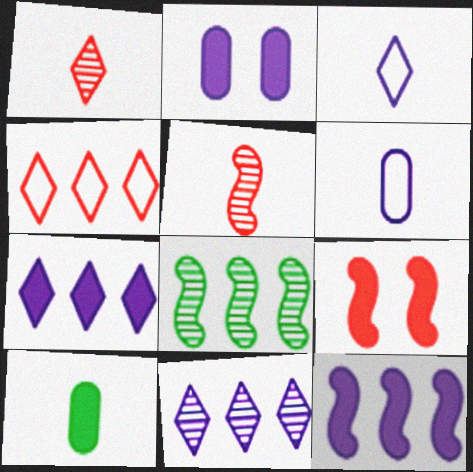[[3, 5, 10], 
[7, 9, 10]]